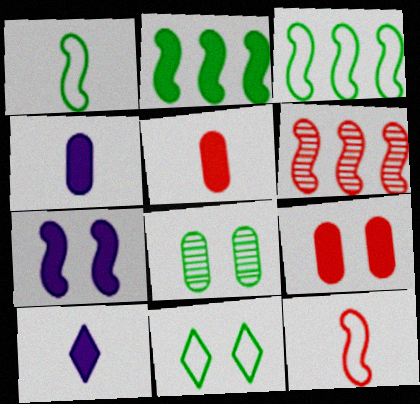[[1, 6, 7], 
[2, 9, 10], 
[4, 6, 11]]